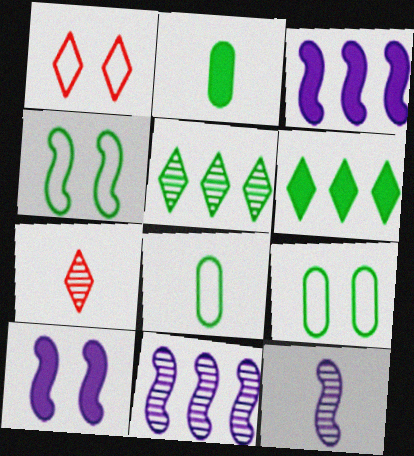[[1, 2, 11], 
[2, 4, 5], 
[3, 7, 9]]